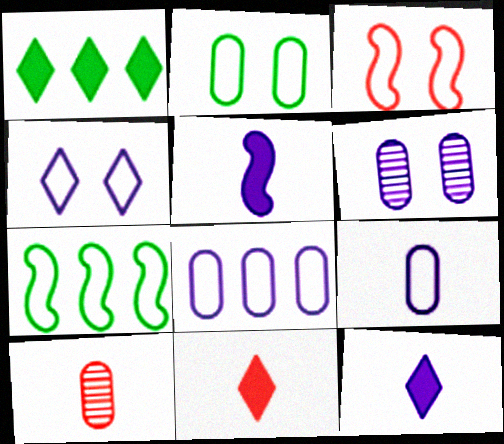[[2, 3, 4], 
[6, 7, 11]]